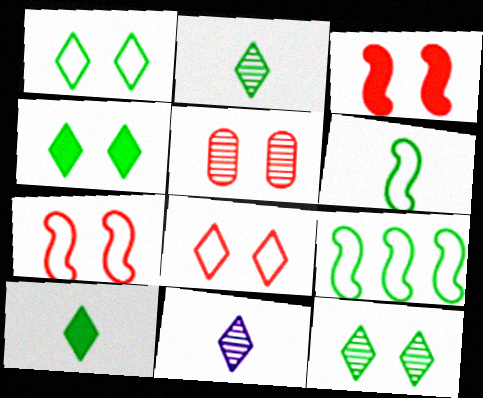[[1, 4, 12], 
[3, 5, 8]]